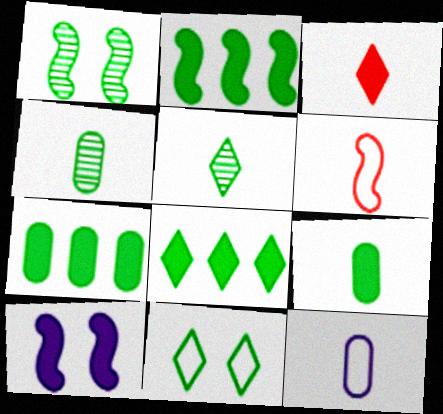[[2, 4, 11], 
[2, 7, 8], 
[3, 7, 10], 
[5, 8, 11]]